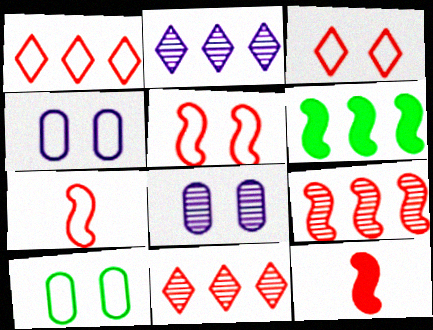[[2, 10, 12], 
[5, 9, 12]]